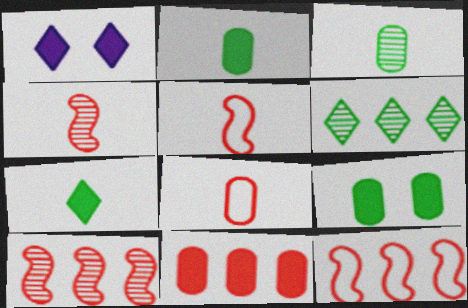[[1, 3, 12]]